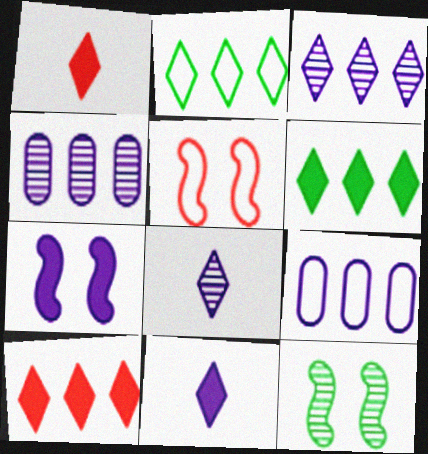[[1, 9, 12], 
[2, 3, 10], 
[5, 7, 12], 
[7, 8, 9]]